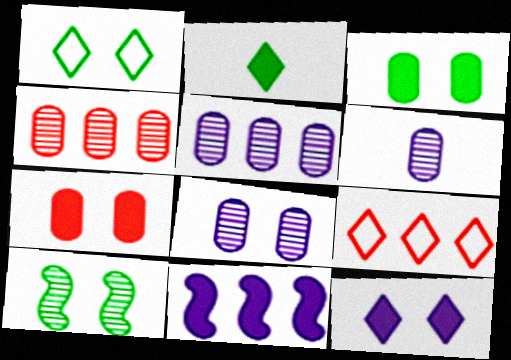[[1, 3, 10], 
[2, 7, 11], 
[5, 6, 8]]